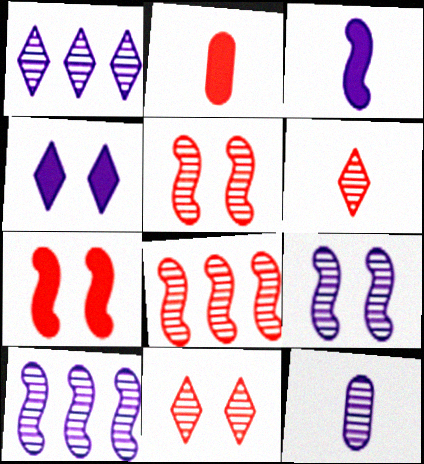[[1, 9, 12]]